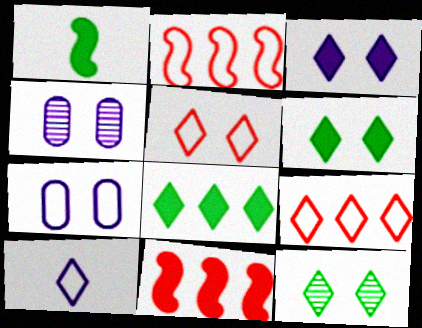[[1, 4, 9], 
[3, 5, 12]]